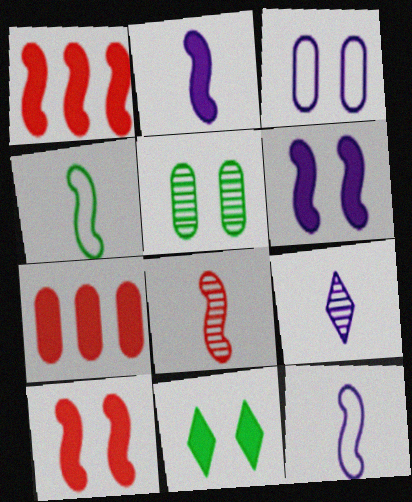[[2, 4, 8], 
[2, 7, 11]]